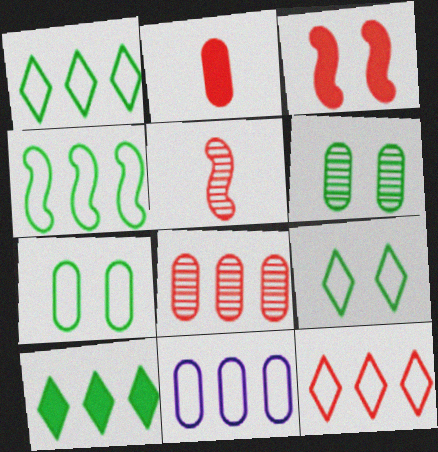[[2, 6, 11], 
[4, 11, 12]]